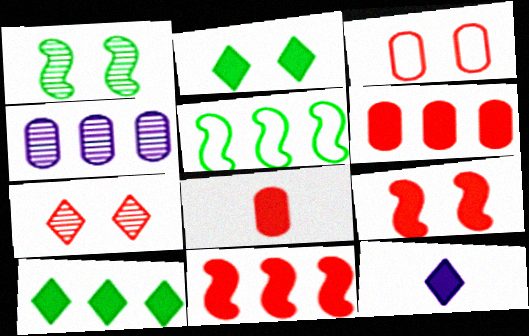[[3, 7, 9]]